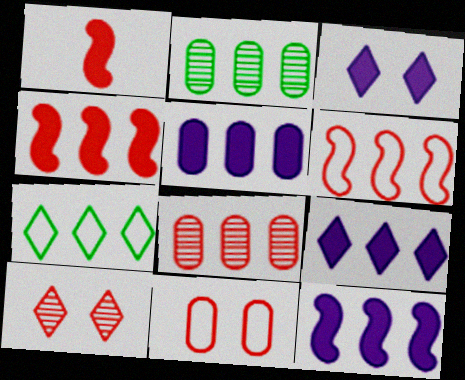[[2, 6, 9], 
[5, 9, 12], 
[7, 8, 12]]